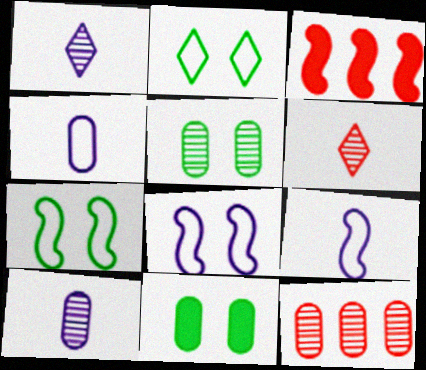[[2, 3, 10], 
[4, 11, 12], 
[5, 10, 12]]